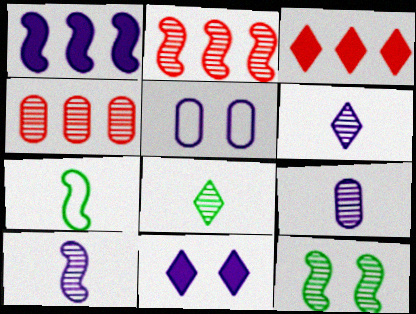[[1, 5, 6], 
[2, 10, 12], 
[4, 6, 12], 
[4, 7, 11], 
[6, 9, 10]]